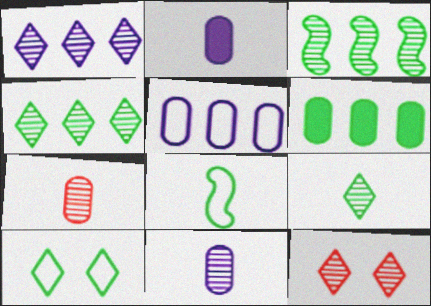[[1, 9, 12], 
[3, 11, 12]]